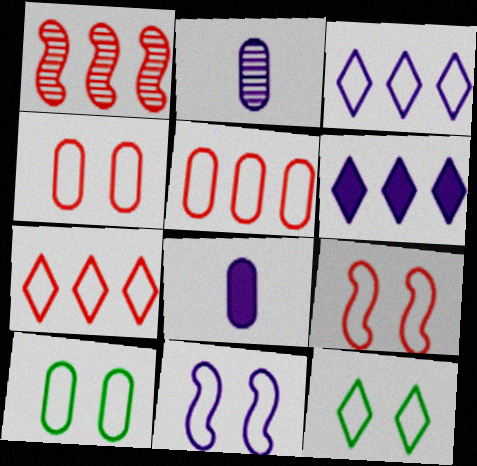[[1, 8, 12], 
[2, 6, 11], 
[4, 11, 12]]